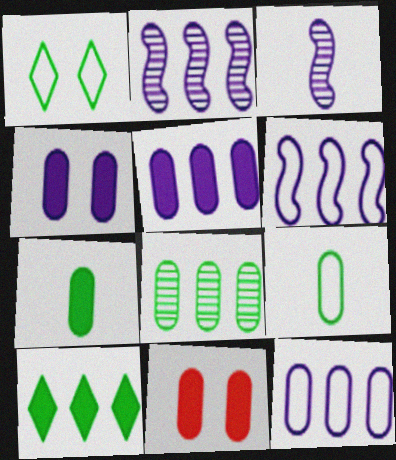[[5, 7, 11]]